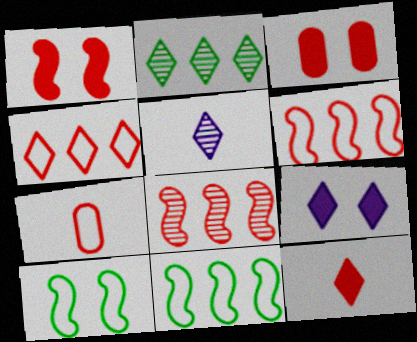[[3, 5, 11]]